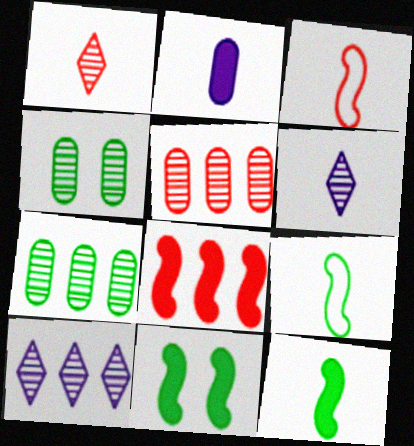[[1, 2, 9]]